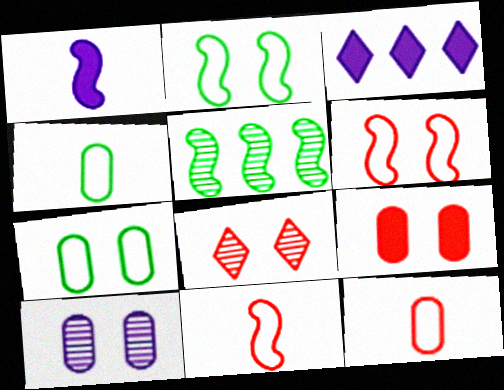[[1, 5, 6], 
[6, 8, 9], 
[7, 9, 10]]